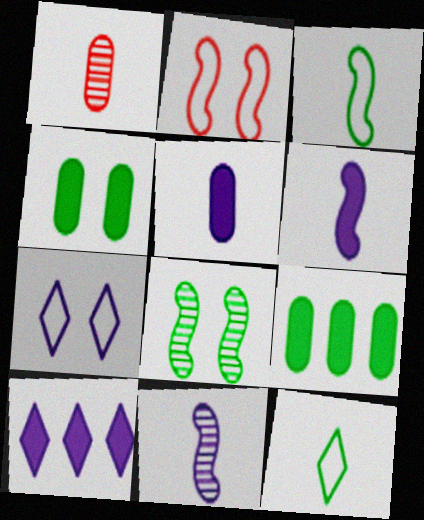[[1, 6, 12], 
[8, 9, 12]]